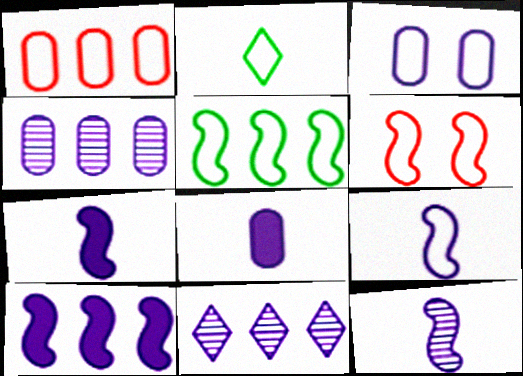[[3, 4, 8], 
[3, 7, 11], 
[5, 6, 9], 
[7, 9, 12]]